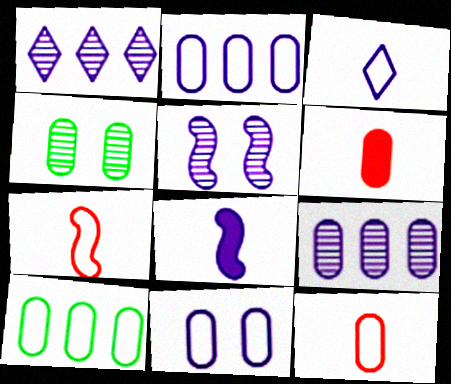[[1, 8, 11], 
[2, 4, 6], 
[10, 11, 12]]